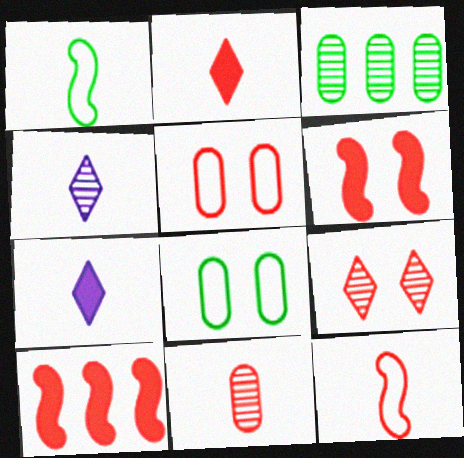[[1, 7, 11], 
[2, 11, 12], 
[4, 8, 10], 
[5, 6, 9]]